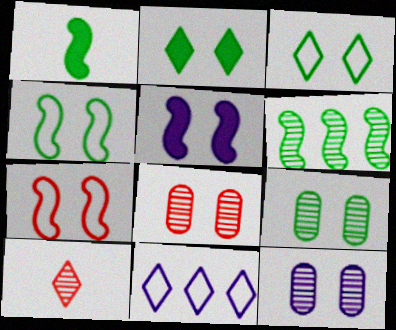[[1, 4, 6], 
[1, 8, 11], 
[2, 4, 9], 
[2, 7, 12], 
[2, 10, 11], 
[3, 5, 8], 
[6, 10, 12], 
[8, 9, 12]]